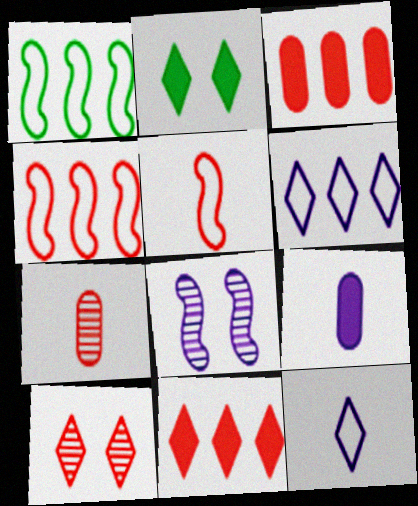[[1, 9, 10], 
[3, 5, 10], 
[6, 8, 9]]